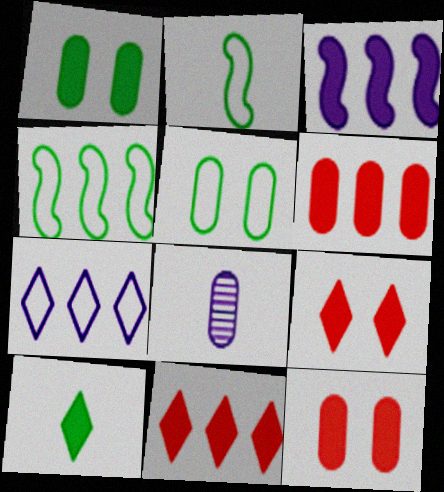[[3, 10, 12], 
[4, 8, 9], 
[5, 6, 8]]